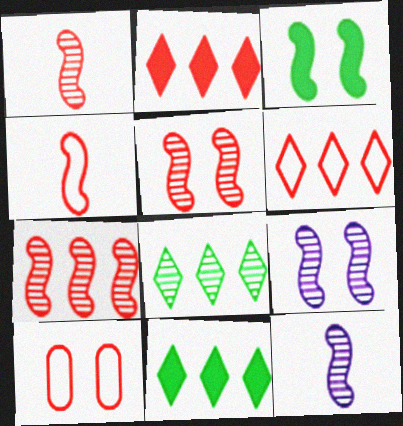[[1, 2, 10], 
[1, 5, 7], 
[4, 6, 10], 
[10, 11, 12]]